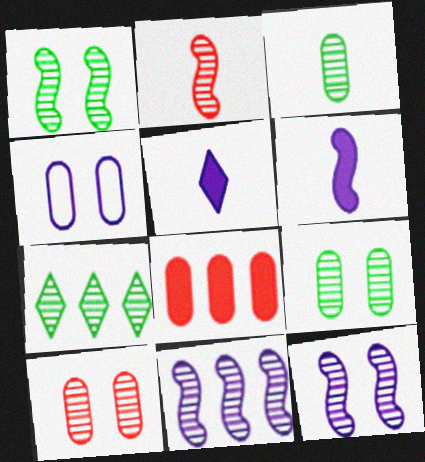[[1, 2, 11], 
[1, 3, 7], 
[3, 4, 8], 
[4, 5, 11]]